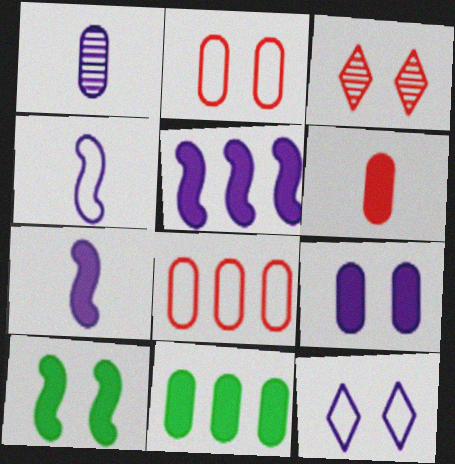[[1, 2, 11], 
[1, 5, 12], 
[3, 4, 11], 
[6, 9, 11]]